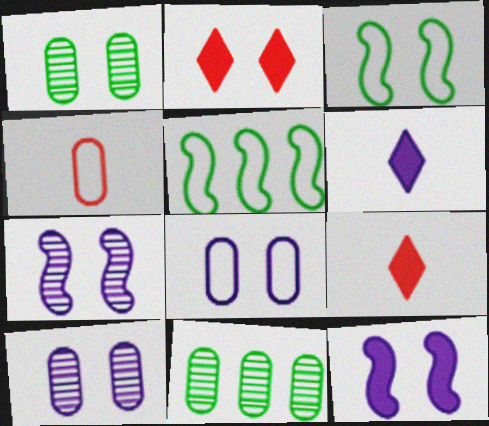[[2, 3, 10], 
[5, 9, 10]]